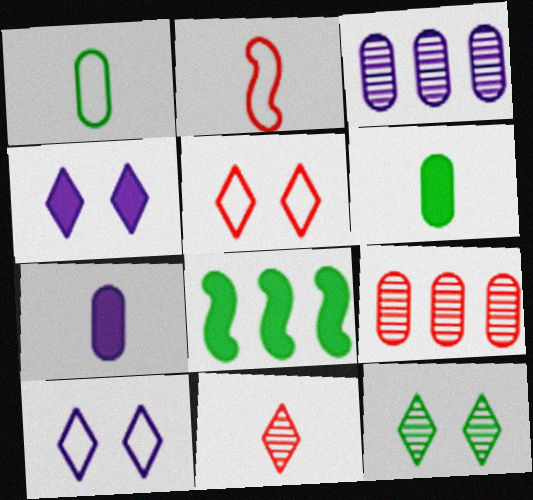[[1, 8, 12], 
[4, 5, 12]]